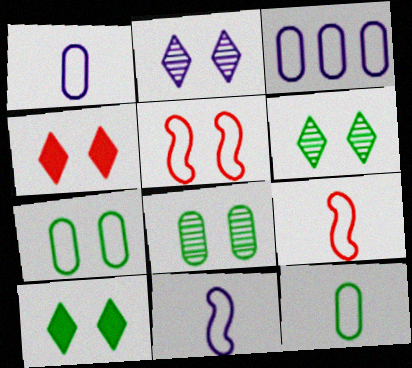[]